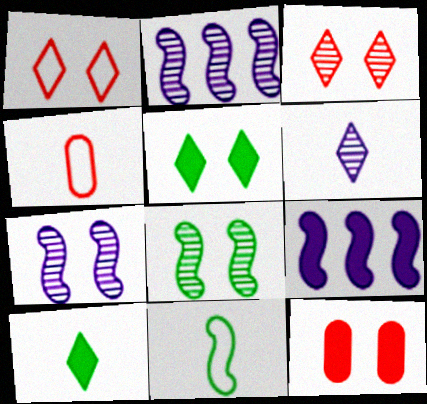[[2, 4, 5], 
[9, 10, 12]]